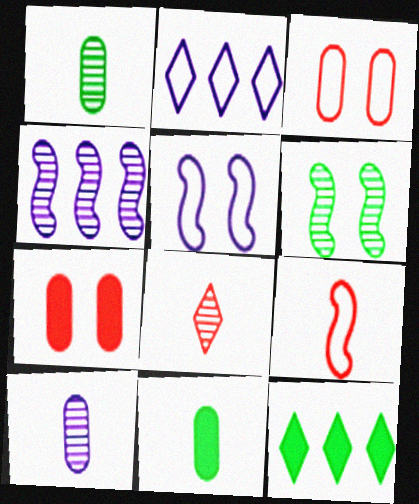[]